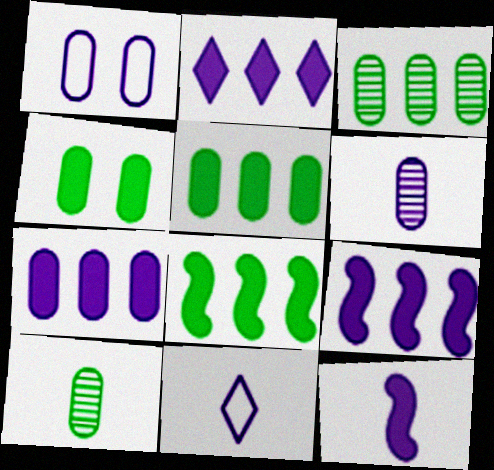[[1, 6, 7], 
[2, 7, 9], 
[6, 11, 12]]